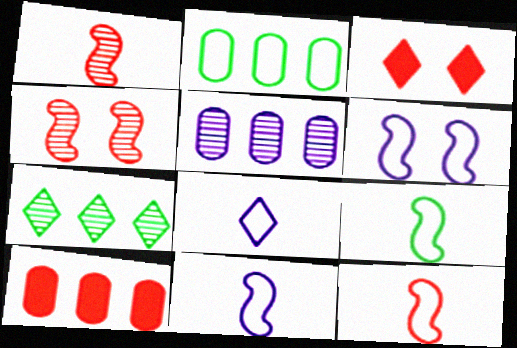[[2, 5, 10], 
[3, 5, 9], 
[3, 7, 8], 
[9, 11, 12]]